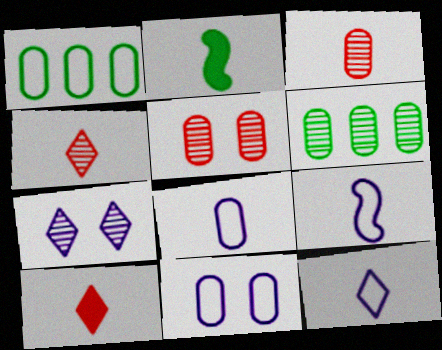[[2, 3, 12], 
[2, 4, 8], 
[8, 9, 12]]